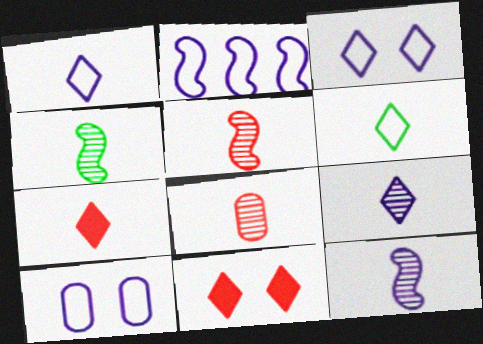[[1, 2, 10], 
[4, 5, 12], 
[4, 8, 9], 
[6, 7, 9]]